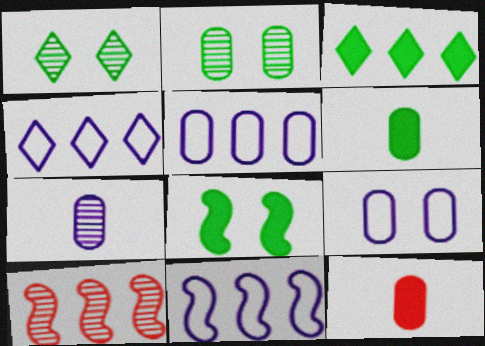[[1, 7, 10], 
[1, 11, 12], 
[2, 5, 12], 
[3, 5, 10], 
[3, 6, 8], 
[4, 5, 11]]